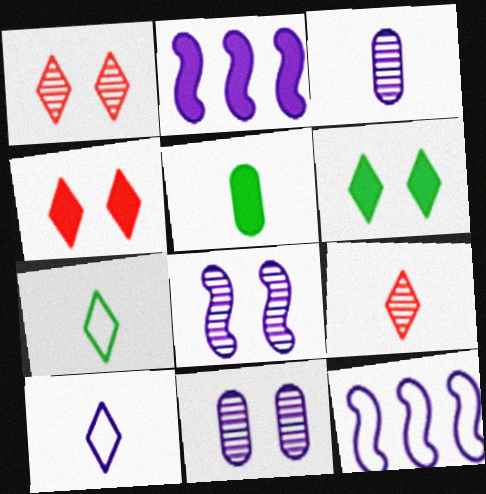[[1, 5, 12], 
[2, 4, 5], 
[2, 10, 11]]